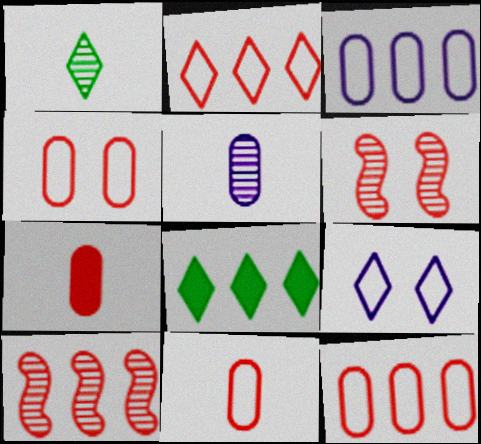[[2, 6, 7], 
[3, 8, 10], 
[4, 11, 12]]